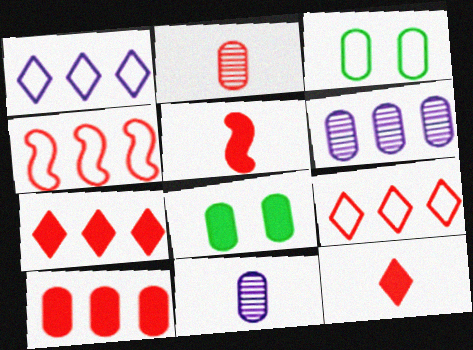[[3, 10, 11]]